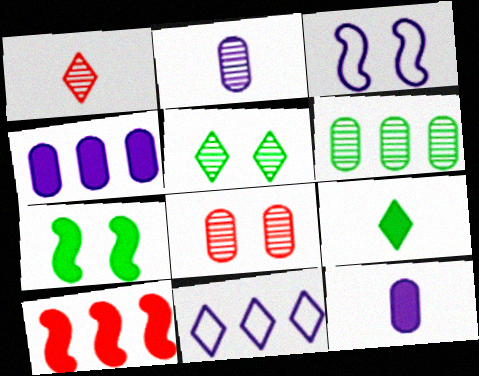[[2, 6, 8], 
[6, 10, 11]]